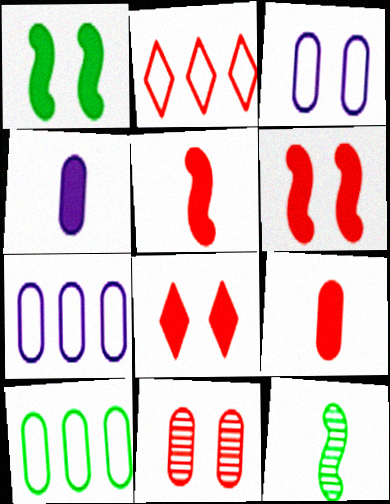[[2, 5, 11], 
[4, 10, 11], 
[7, 8, 12]]